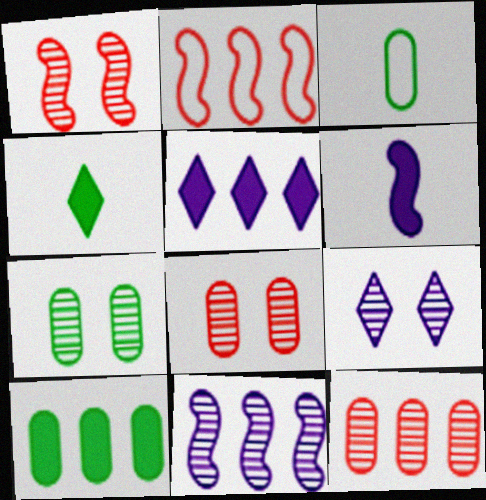[[1, 3, 5], 
[1, 7, 9], 
[3, 7, 10]]